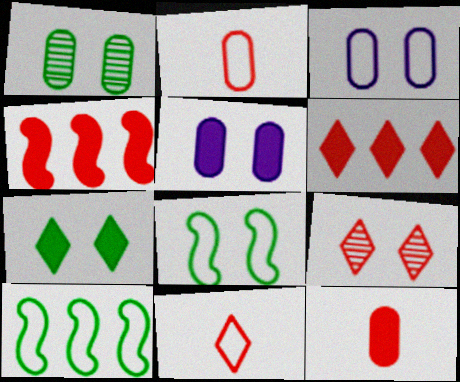[[1, 7, 8], 
[2, 4, 9], 
[3, 10, 11], 
[5, 8, 9], 
[6, 9, 11]]